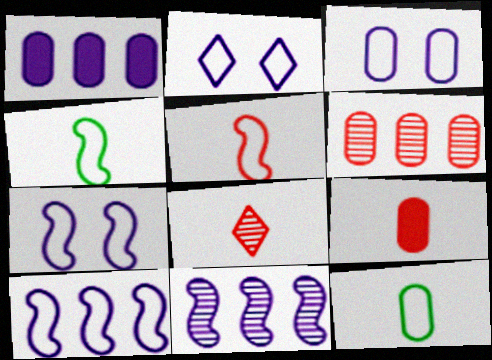[[2, 3, 7], 
[5, 8, 9]]